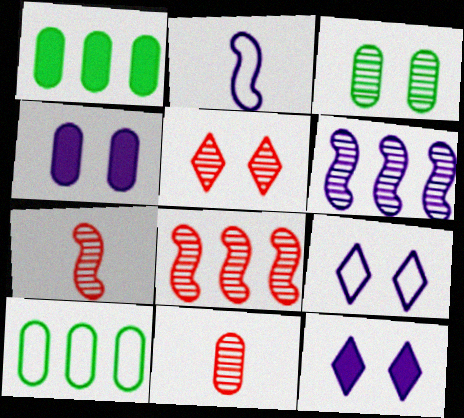[[1, 2, 5], 
[1, 7, 9], 
[4, 10, 11], 
[5, 8, 11], 
[7, 10, 12]]